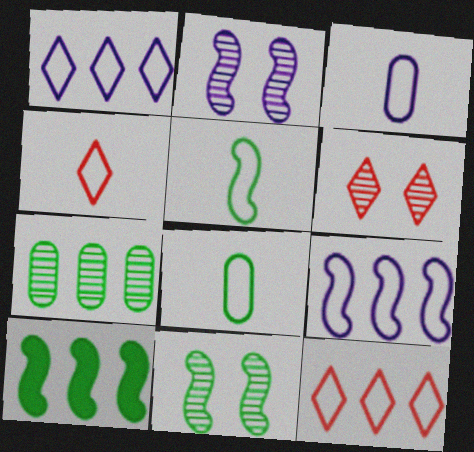[[3, 4, 5], 
[3, 6, 10], 
[5, 10, 11]]